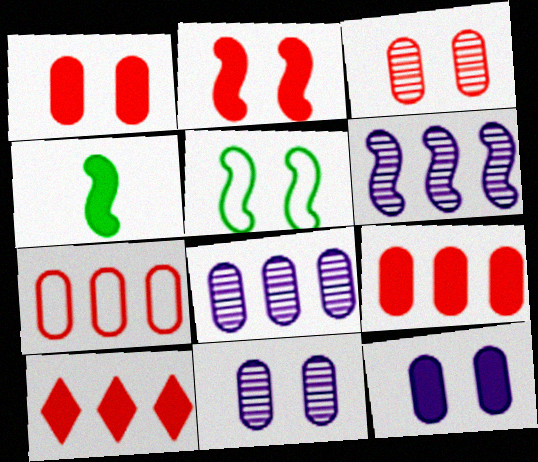[[4, 10, 12]]